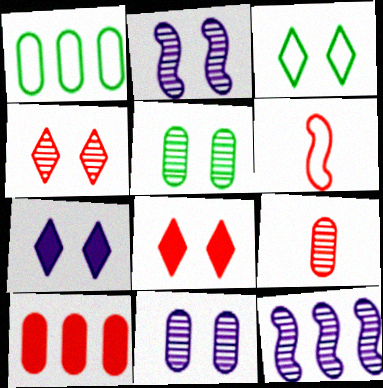[[2, 4, 5], 
[3, 4, 7], 
[4, 6, 10]]